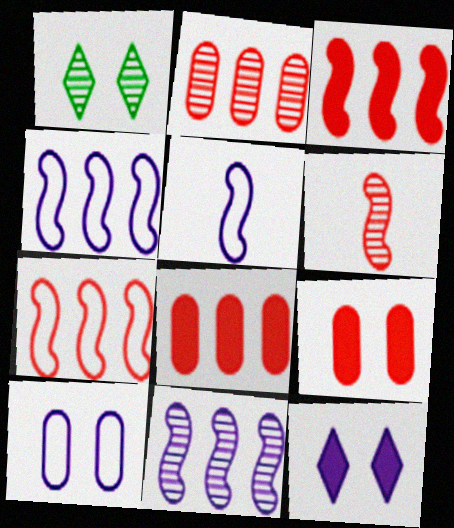[[1, 5, 8]]